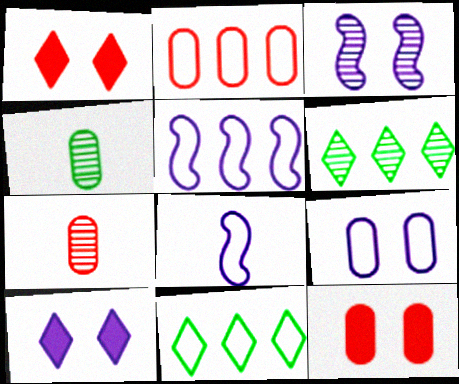[[1, 4, 5], 
[2, 5, 11], 
[2, 7, 12], 
[3, 6, 7], 
[3, 9, 10], 
[6, 8, 12]]